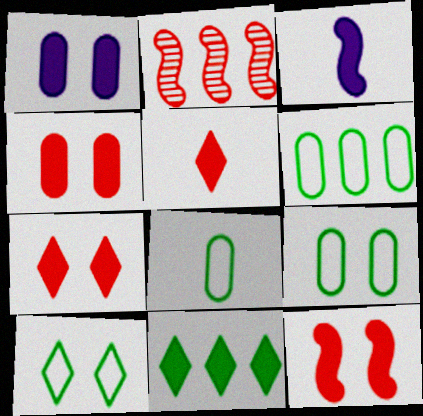[[3, 4, 11], 
[4, 7, 12], 
[6, 8, 9]]